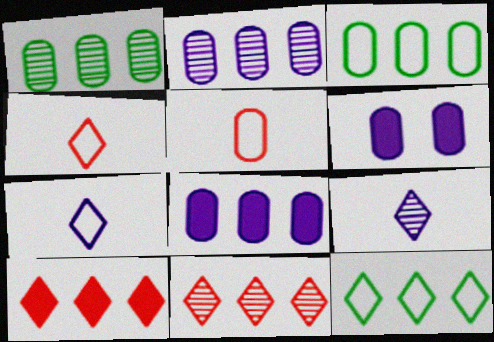[[1, 5, 6]]